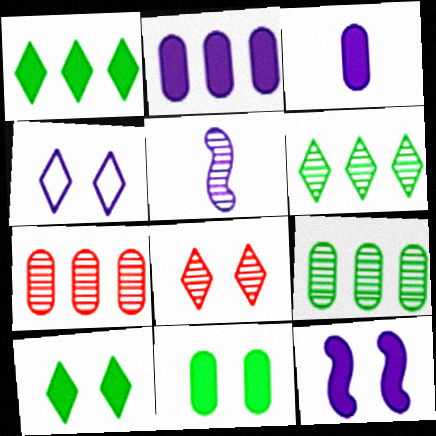[[2, 4, 5], 
[4, 8, 10], 
[5, 8, 9]]